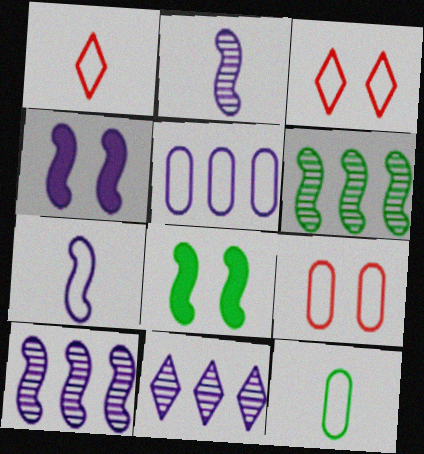[[1, 7, 12], 
[4, 7, 10], 
[5, 9, 12]]